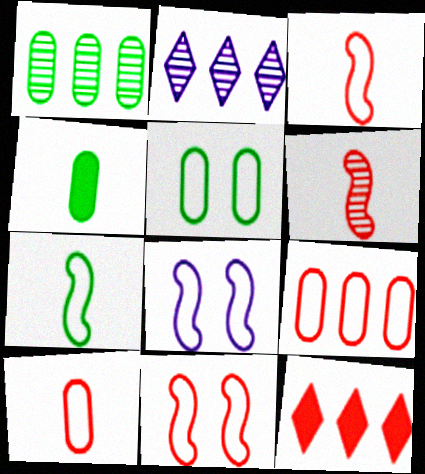[[1, 4, 5], 
[2, 4, 11]]